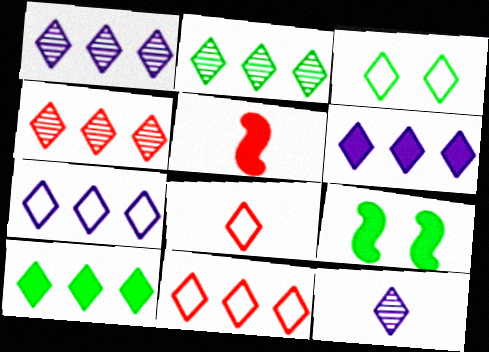[[1, 2, 4], 
[1, 6, 7], 
[1, 10, 11], 
[2, 6, 11], 
[3, 7, 8], 
[4, 7, 10]]